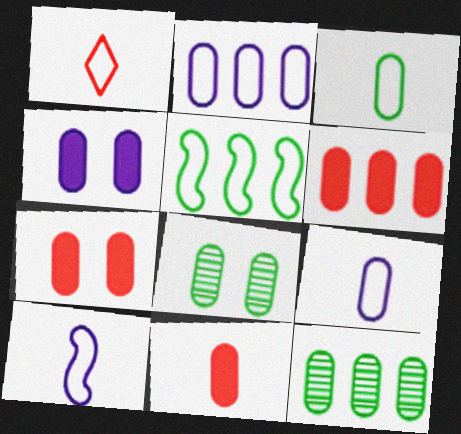[[1, 3, 10], 
[2, 6, 12], 
[2, 8, 11], 
[6, 7, 11], 
[6, 8, 9], 
[7, 9, 12]]